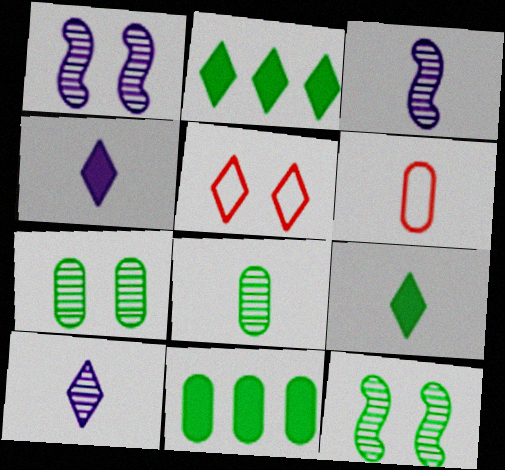[[1, 2, 6], 
[2, 5, 10], 
[3, 5, 11], 
[3, 6, 9]]